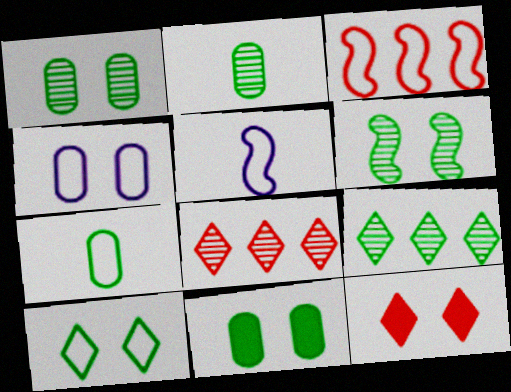[[2, 6, 9], 
[4, 6, 12], 
[5, 8, 11], 
[6, 10, 11]]